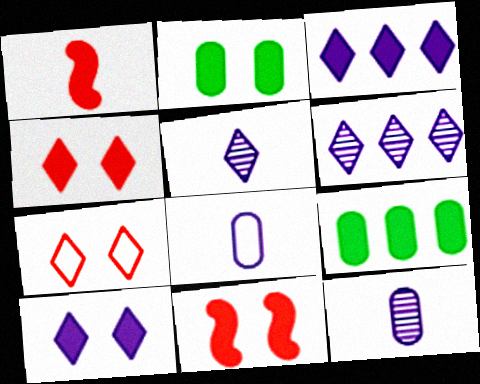[[1, 2, 3], 
[1, 9, 10], 
[2, 10, 11]]